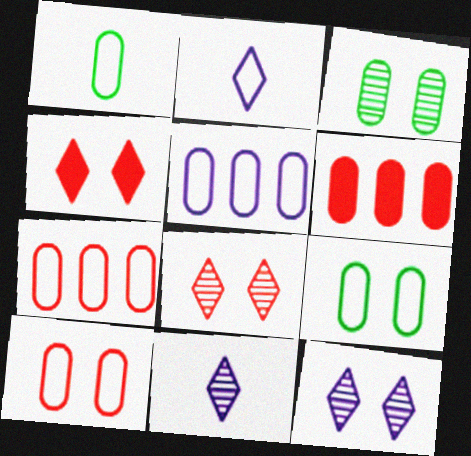[[1, 5, 10]]